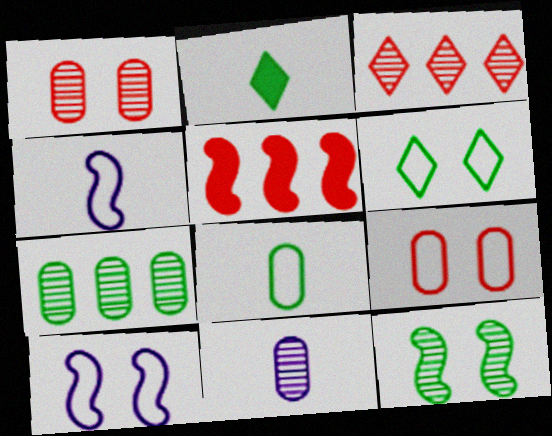[[1, 7, 11], 
[3, 11, 12], 
[4, 5, 12], 
[5, 6, 11], 
[6, 9, 10]]